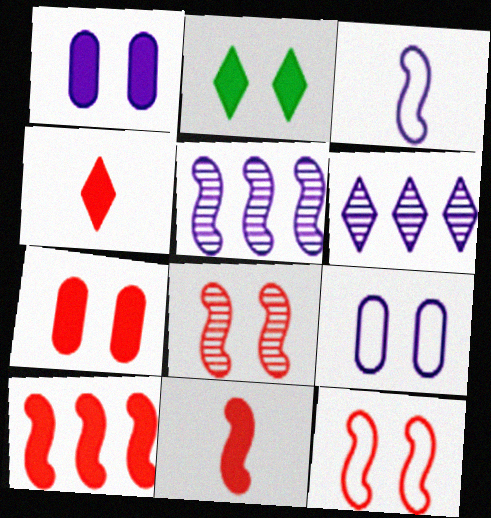[[1, 3, 6], 
[2, 8, 9], 
[4, 7, 10]]